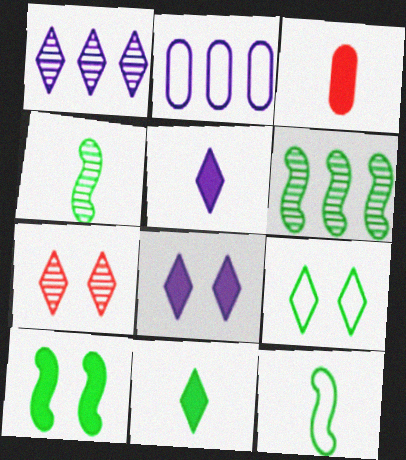[[6, 10, 12], 
[7, 8, 9]]